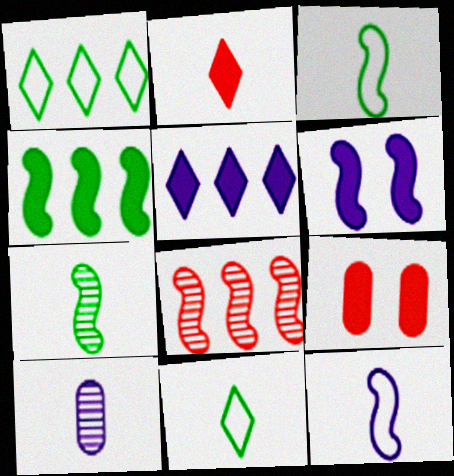[[2, 3, 10], 
[3, 6, 8]]